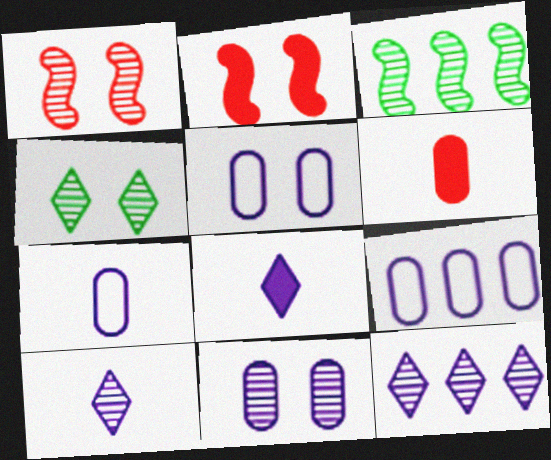[[1, 4, 11], 
[2, 4, 5], 
[5, 7, 9]]